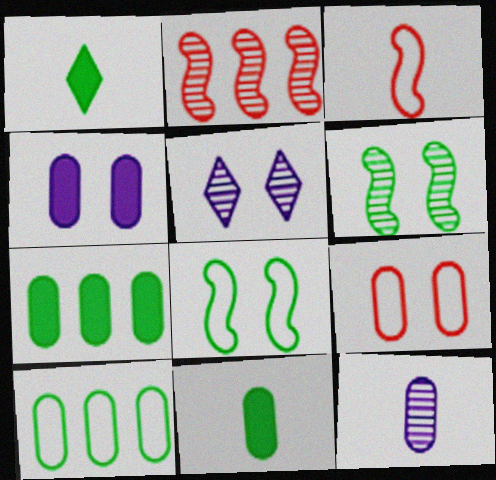[[1, 3, 12], 
[1, 6, 10], 
[3, 5, 7], 
[7, 9, 12]]